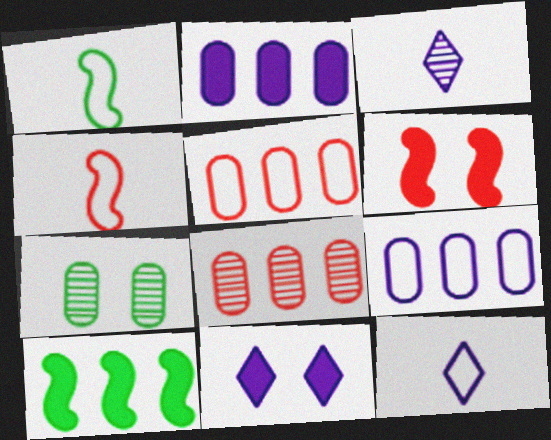[[1, 8, 11]]